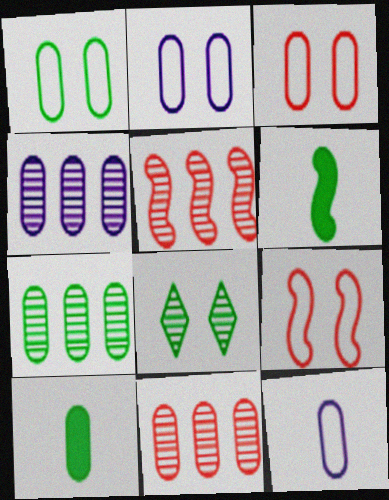[[1, 2, 3], 
[1, 7, 10], 
[2, 10, 11], 
[3, 4, 10], 
[4, 7, 11]]